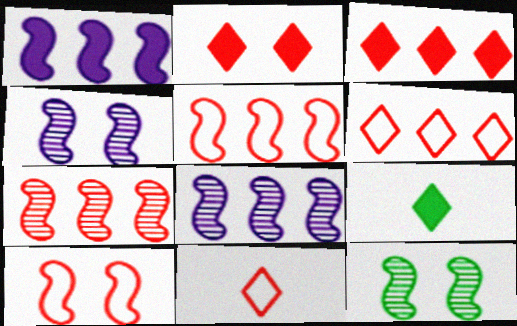[]